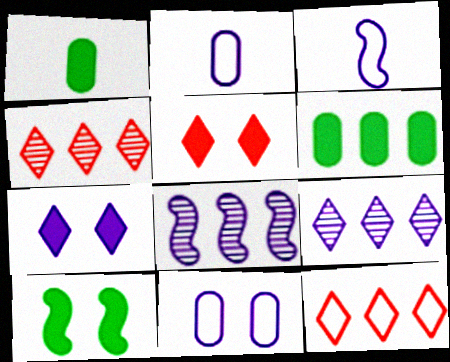[[2, 4, 10], 
[2, 7, 8], 
[6, 8, 12]]